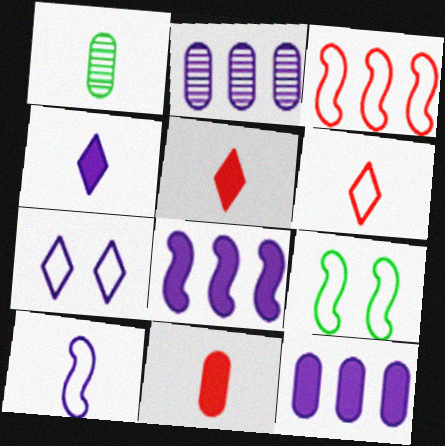[[1, 5, 10], 
[2, 5, 9], 
[3, 9, 10]]